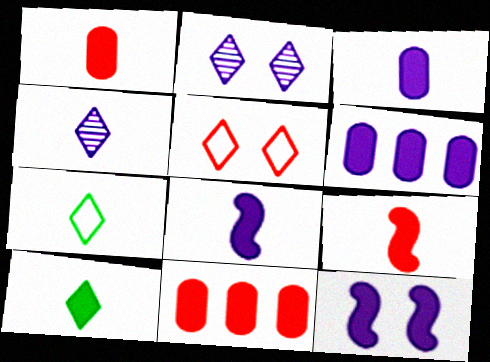[[1, 8, 10], 
[3, 9, 10], 
[10, 11, 12]]